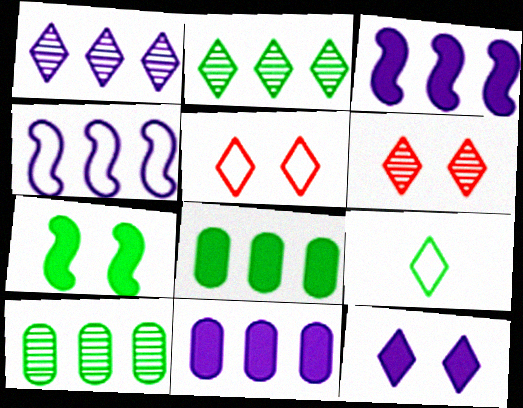[[1, 4, 11], 
[7, 9, 10]]